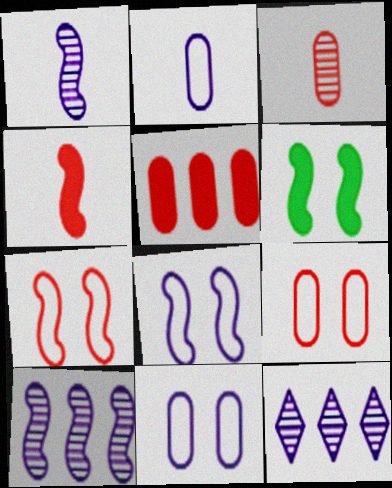[[3, 5, 9]]